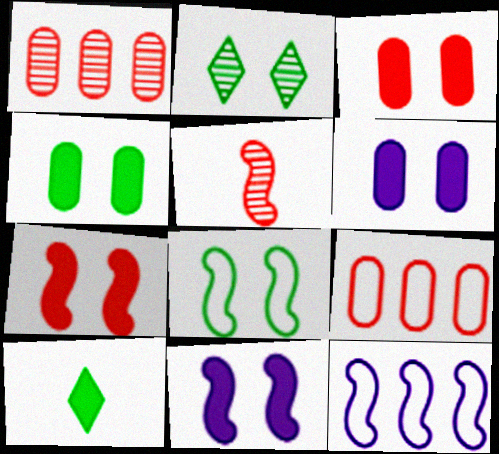[[2, 4, 8], 
[3, 4, 6]]